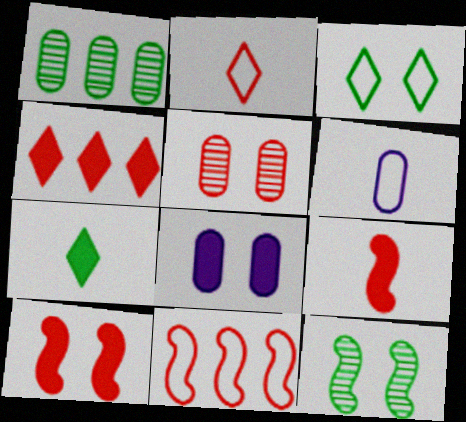[[3, 6, 11], 
[4, 6, 12]]